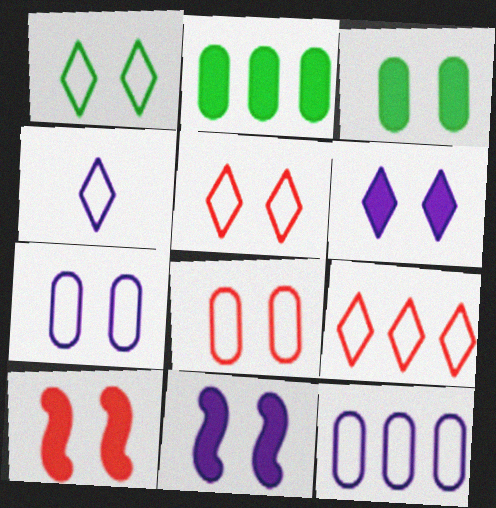[[1, 4, 9], 
[3, 6, 10]]